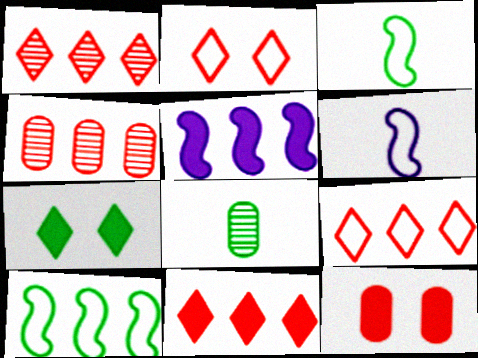[[1, 9, 11], 
[2, 5, 8], 
[4, 6, 7], 
[7, 8, 10]]